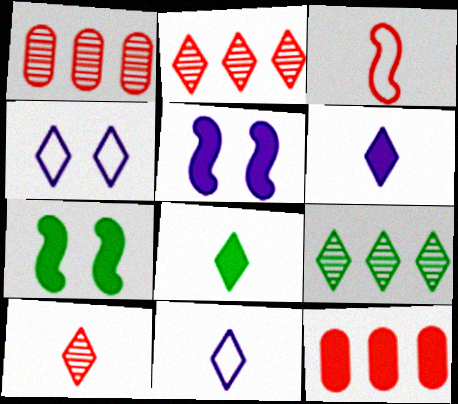[[1, 7, 11], 
[2, 4, 8], 
[5, 8, 12], 
[6, 7, 12], 
[8, 10, 11]]